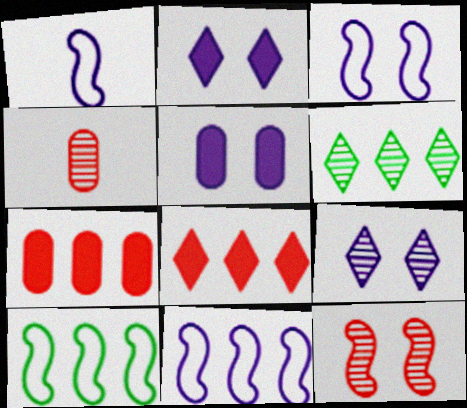[[1, 3, 11], 
[2, 4, 10], 
[3, 5, 9], 
[6, 7, 11]]